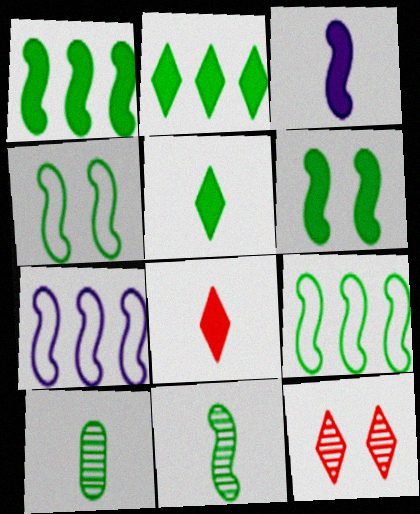[[1, 4, 11], 
[2, 4, 10], 
[6, 9, 11]]